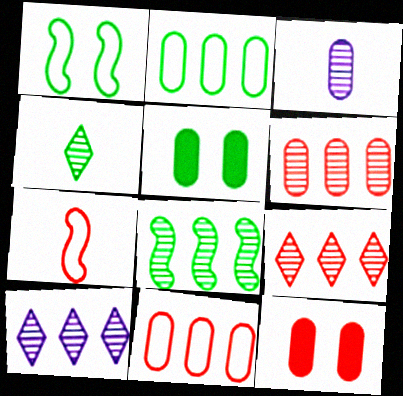[[2, 3, 12], 
[3, 5, 11], 
[5, 7, 10], 
[6, 8, 10], 
[7, 9, 12]]